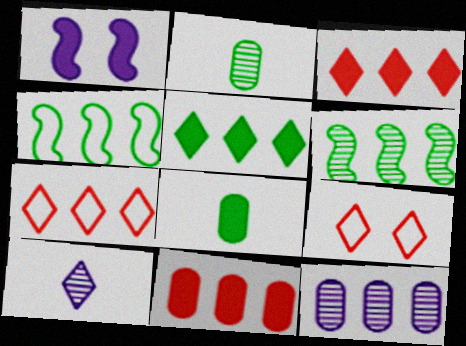[[1, 2, 7], 
[1, 3, 8], 
[3, 4, 12], 
[5, 9, 10]]